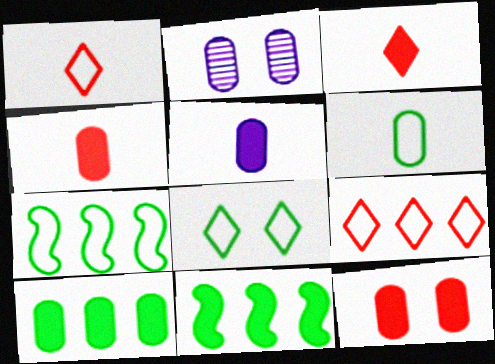[[1, 2, 11], 
[2, 3, 7], 
[5, 10, 12], 
[6, 7, 8]]